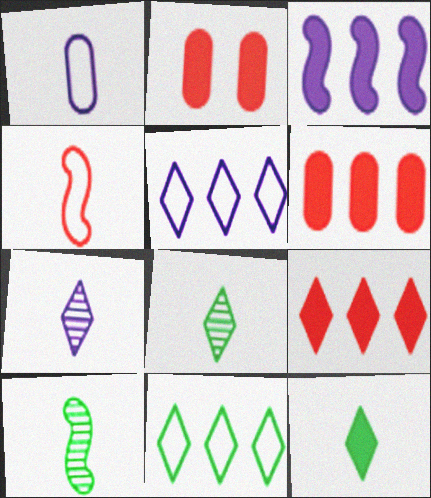[[2, 3, 12], 
[2, 5, 10]]